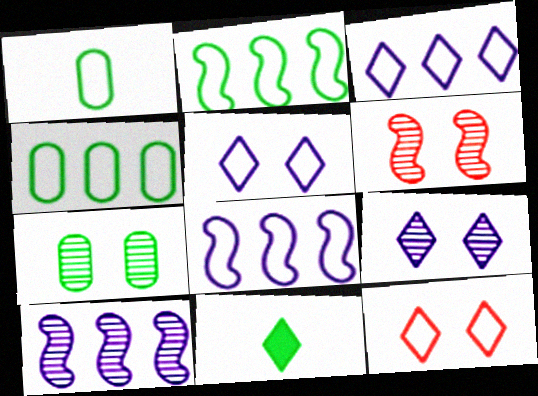[[1, 8, 12], 
[2, 7, 11], 
[6, 7, 9]]